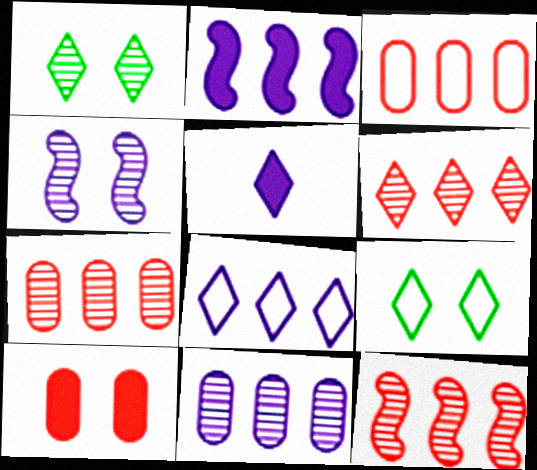[[2, 8, 11], 
[4, 9, 10], 
[5, 6, 9], 
[6, 7, 12]]